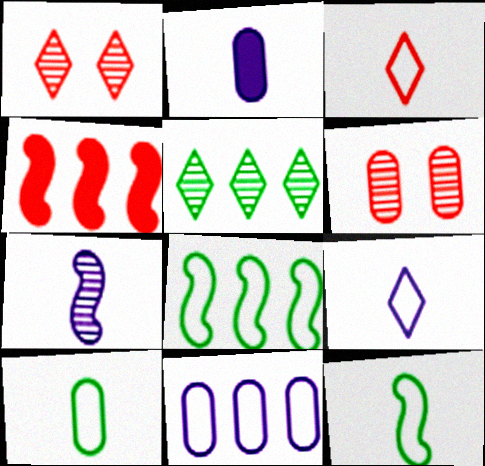[[1, 2, 8], 
[2, 7, 9], 
[3, 4, 6], 
[4, 5, 11], 
[5, 6, 7]]